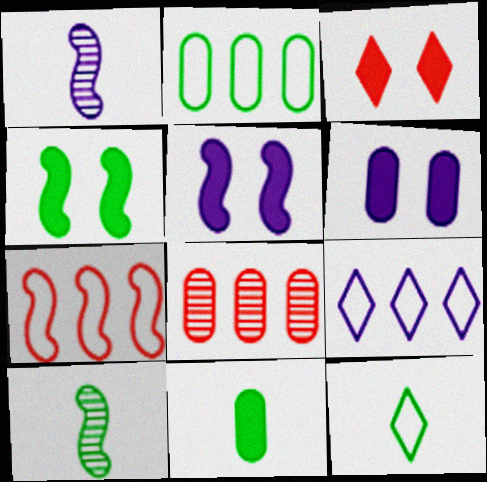[[1, 2, 3], 
[1, 4, 7], 
[1, 6, 9], 
[2, 7, 9], 
[3, 4, 6], 
[5, 7, 10], 
[5, 8, 12], 
[10, 11, 12]]